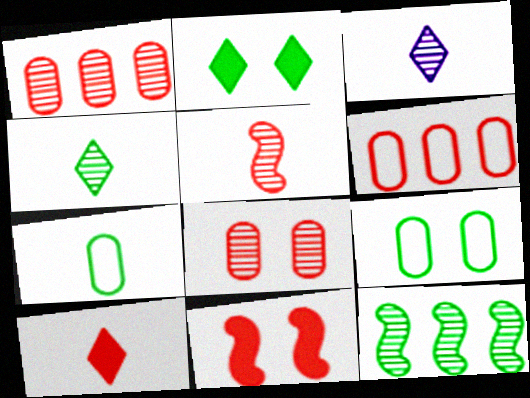[[2, 7, 12], 
[3, 8, 12]]